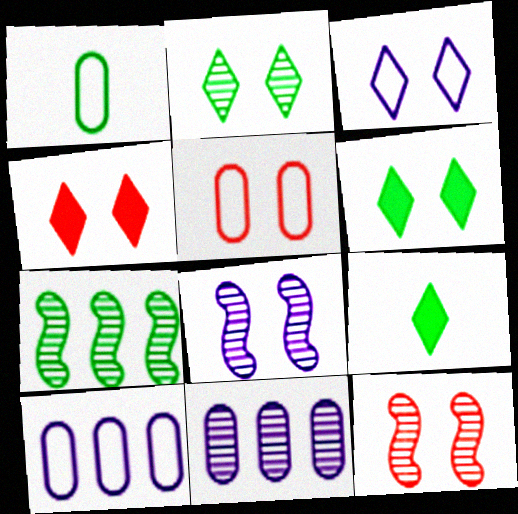[[1, 5, 10], 
[1, 6, 7], 
[2, 3, 4], 
[4, 5, 12], 
[5, 6, 8], 
[9, 10, 12]]